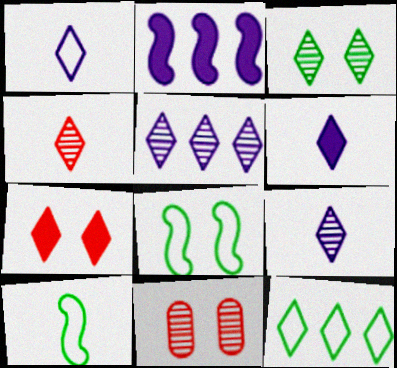[[1, 6, 9], 
[3, 4, 5], 
[7, 9, 12]]